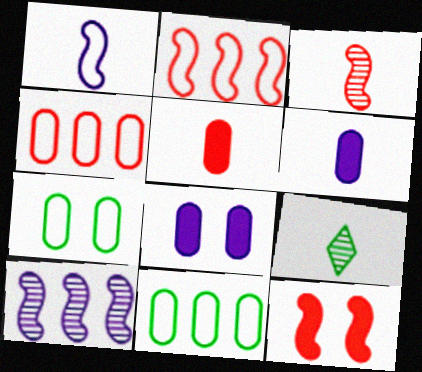[[1, 5, 9], 
[2, 3, 12], 
[2, 8, 9]]